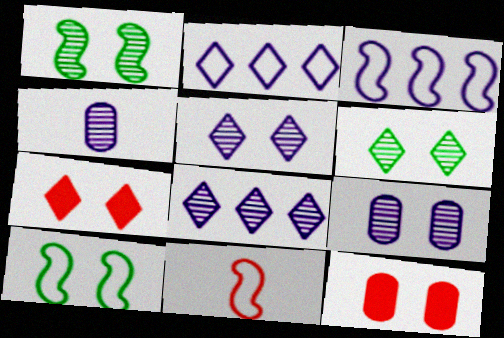[[3, 10, 11], 
[5, 10, 12], 
[7, 9, 10]]